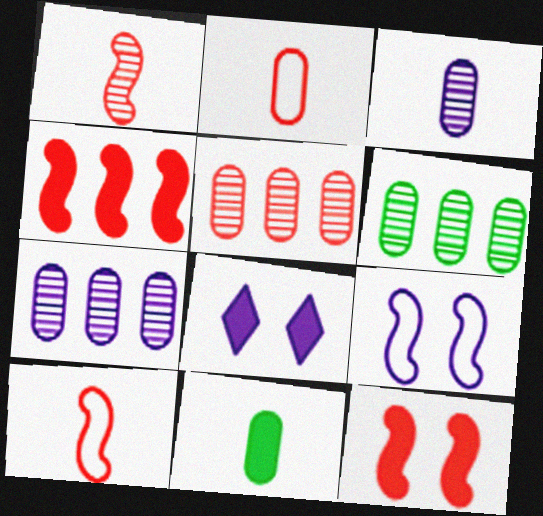[[2, 3, 11], 
[4, 8, 11], 
[5, 6, 7], 
[6, 8, 10]]